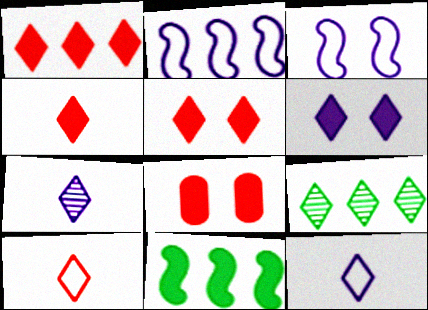[[1, 4, 5], 
[5, 9, 12], 
[6, 9, 10]]